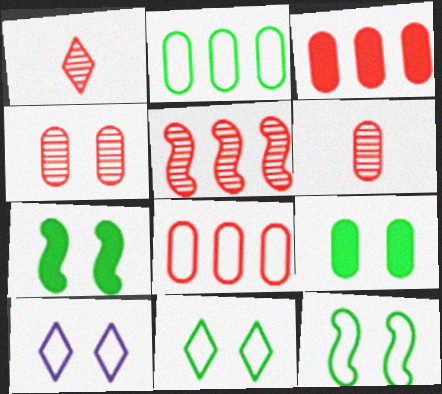[[1, 4, 5], 
[4, 7, 10]]